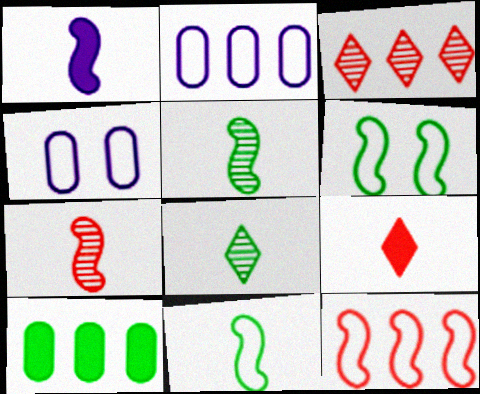[[1, 7, 11], 
[6, 8, 10]]